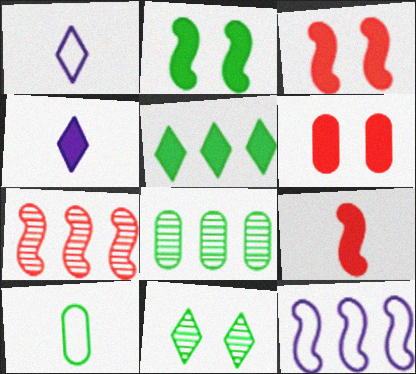[[1, 3, 8]]